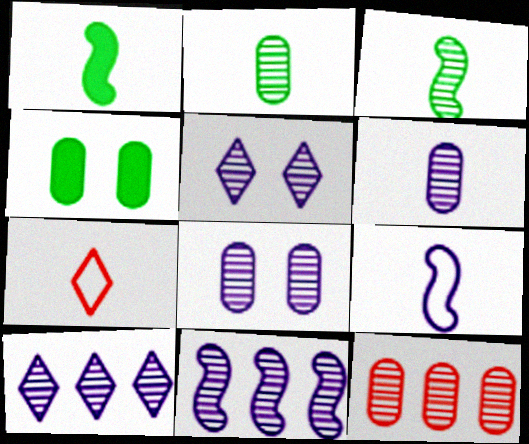[[1, 6, 7], 
[2, 8, 12], 
[3, 5, 12], 
[4, 7, 11], 
[5, 6, 11]]